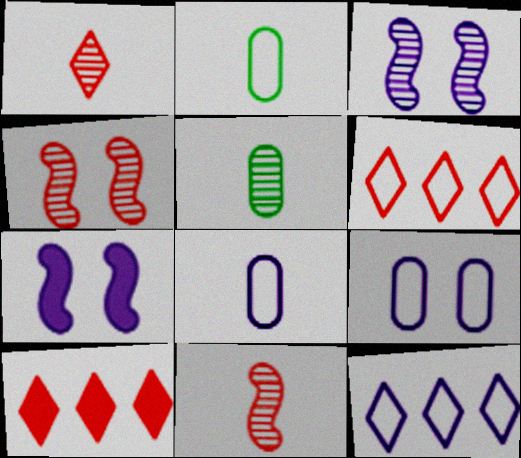[[2, 3, 10], 
[5, 6, 7]]